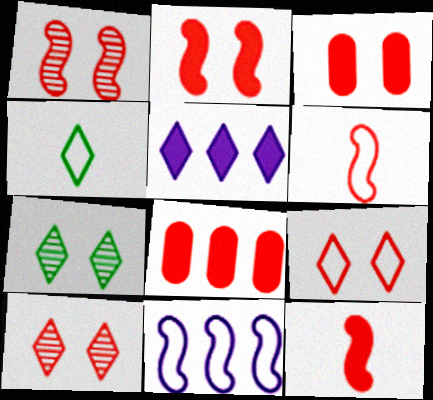[[1, 3, 9], 
[4, 5, 10], 
[6, 8, 10]]